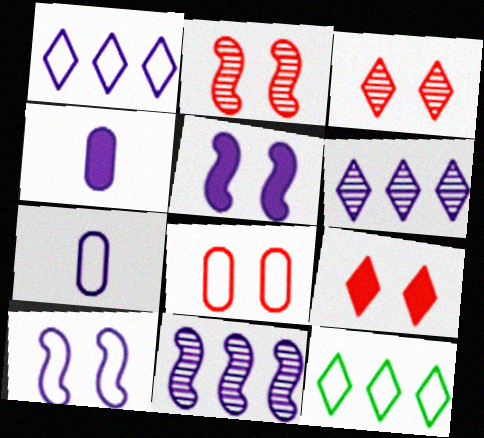[[1, 7, 10], 
[2, 4, 12], 
[2, 8, 9], 
[4, 6, 10], 
[5, 6, 7]]